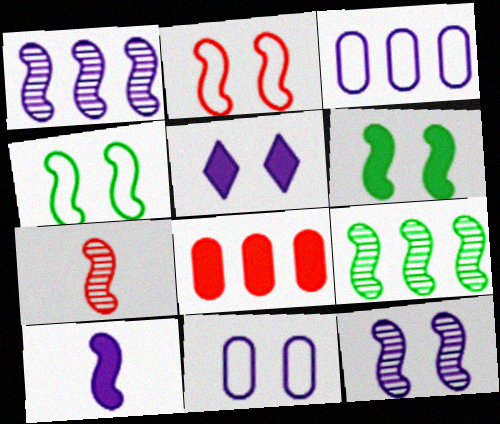[[2, 6, 12], 
[2, 9, 10], 
[5, 11, 12], 
[7, 9, 12]]